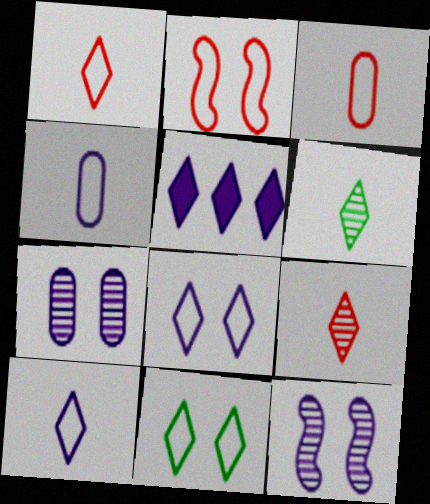[[4, 5, 12], 
[5, 9, 11]]